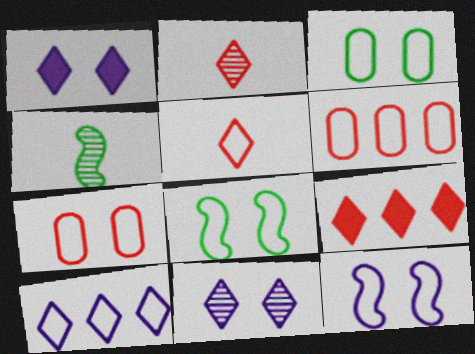[[1, 4, 6]]